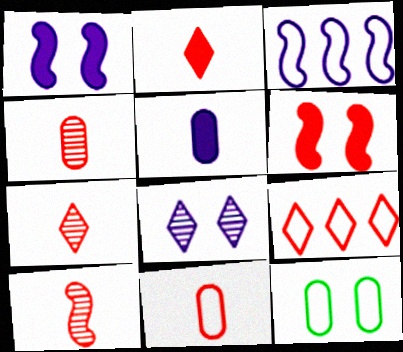[[2, 10, 11], 
[3, 5, 8], 
[4, 6, 9], 
[4, 7, 10], 
[6, 8, 12]]